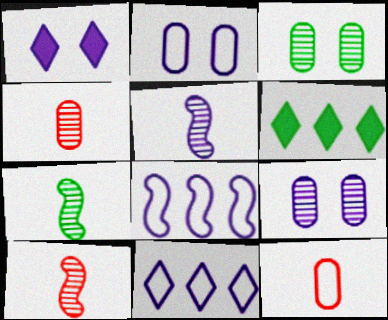[[2, 6, 10], 
[5, 7, 10]]